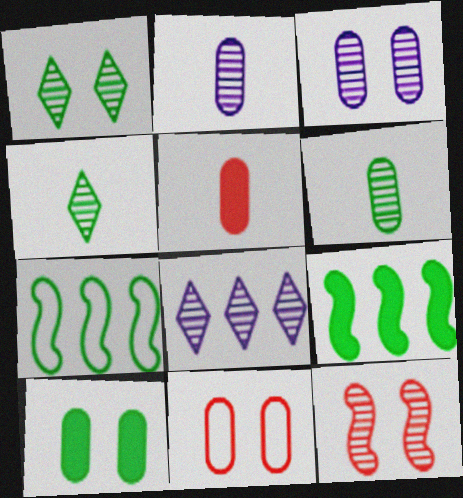[[1, 3, 12], 
[3, 10, 11], 
[4, 7, 10], 
[6, 8, 12]]